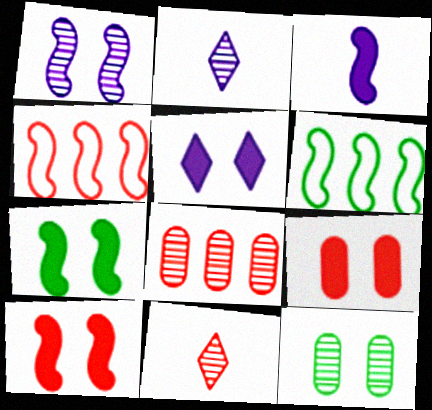[[2, 6, 9], 
[4, 9, 11], 
[5, 7, 9]]